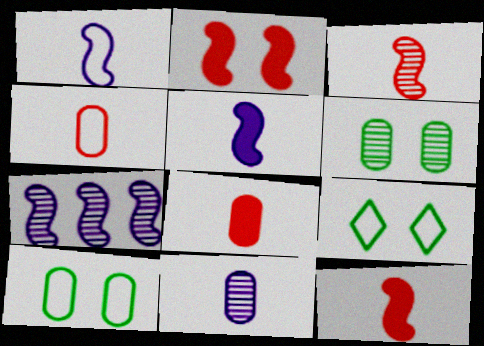[[7, 8, 9]]